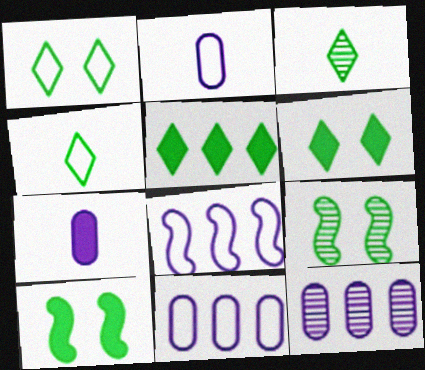[[1, 3, 5]]